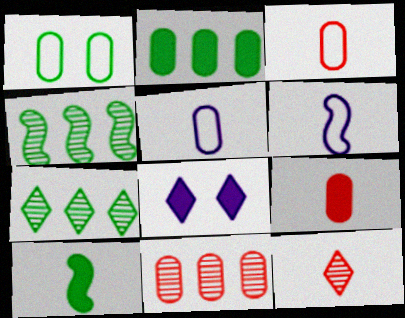[[1, 7, 10], 
[3, 4, 8], 
[5, 10, 12]]